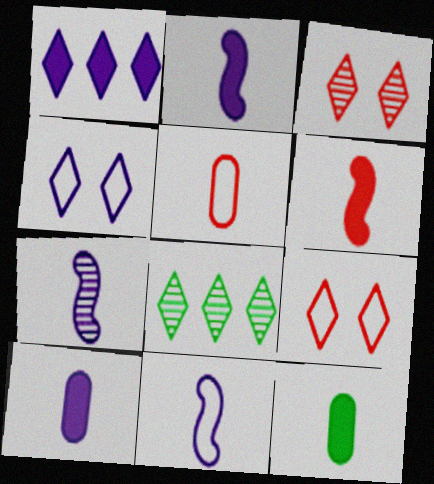[[2, 7, 11]]